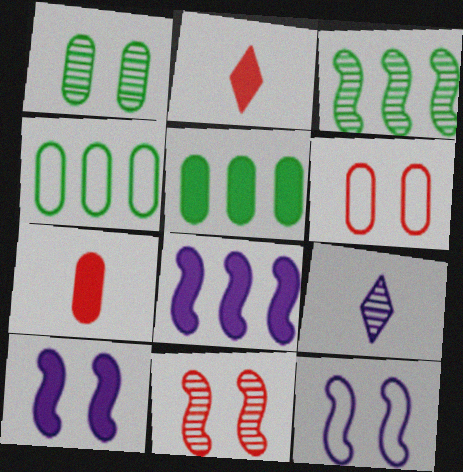[[2, 5, 10]]